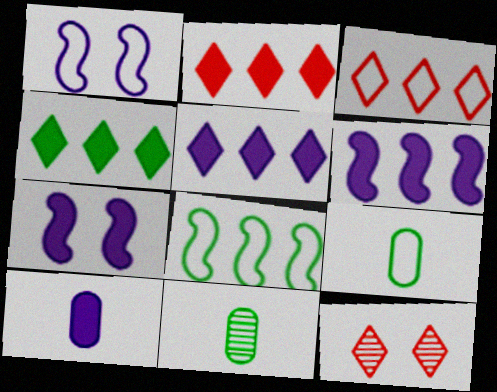[[1, 2, 11], 
[1, 3, 9], 
[2, 4, 5], 
[3, 7, 11], 
[5, 7, 10], 
[6, 9, 12], 
[8, 10, 12]]